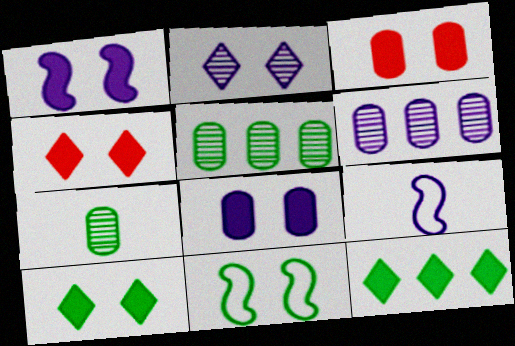[[1, 3, 10], 
[2, 3, 11], 
[4, 5, 9], 
[7, 11, 12]]